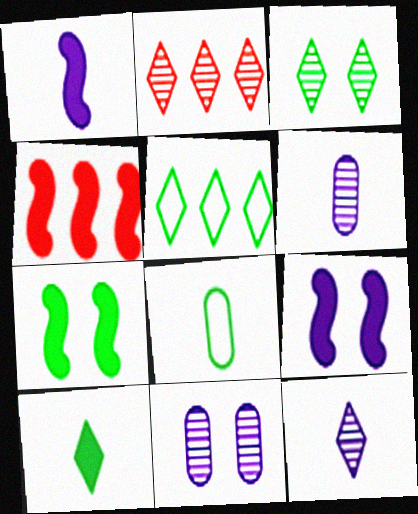[[1, 4, 7], 
[2, 3, 12], 
[2, 8, 9], 
[3, 5, 10]]